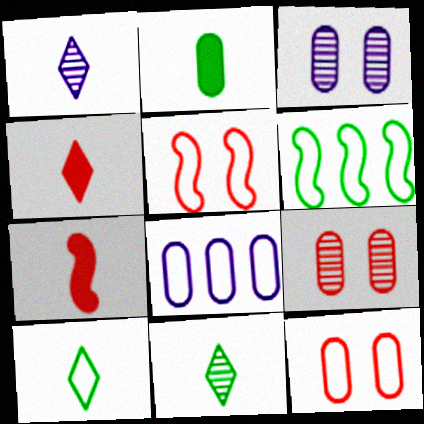[[1, 4, 10], 
[2, 8, 9], 
[3, 4, 6], 
[5, 8, 10]]